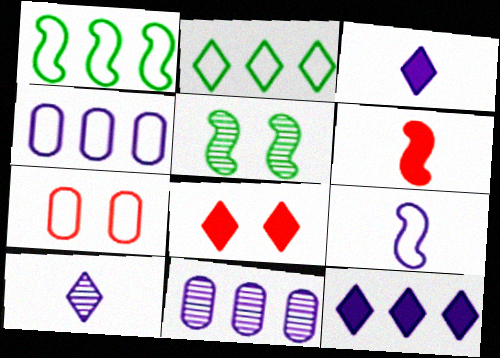[[2, 7, 9], 
[2, 8, 10]]